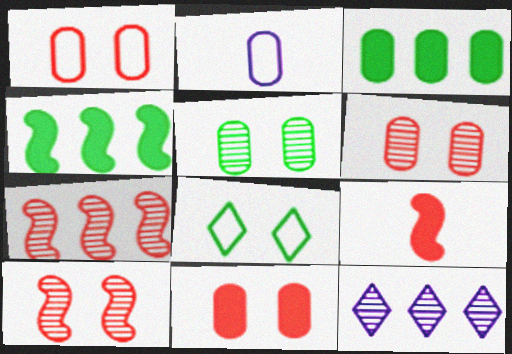[[1, 6, 11], 
[2, 3, 6]]